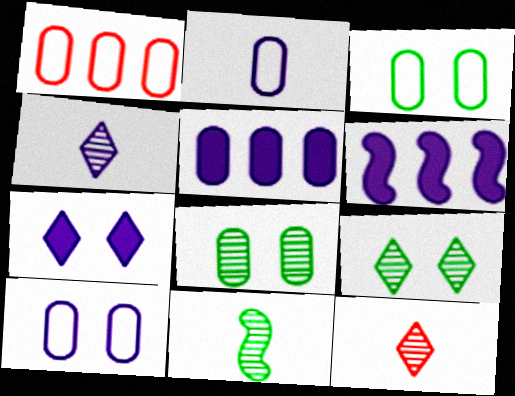[[1, 2, 3], 
[1, 7, 11], 
[3, 6, 12], 
[4, 6, 10]]